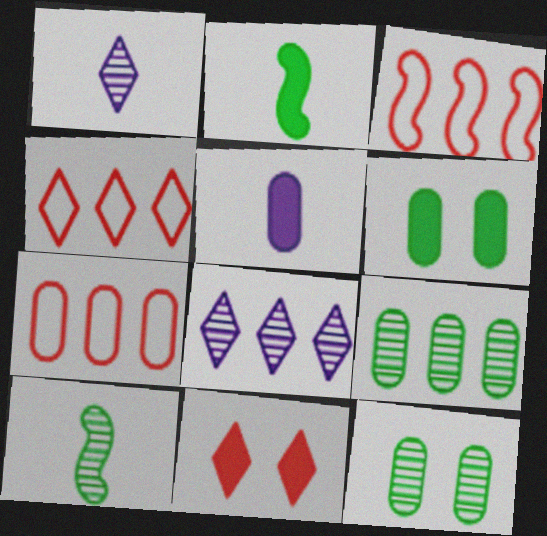[[1, 3, 6], 
[3, 4, 7], 
[5, 7, 12]]